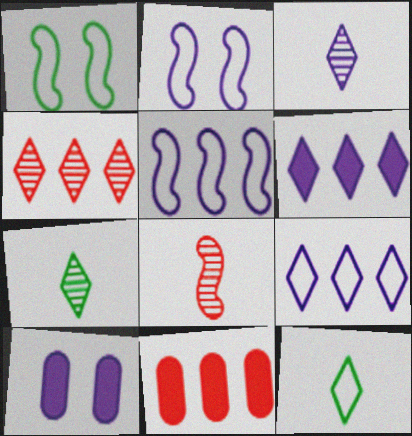[[1, 3, 11], 
[2, 7, 11], 
[3, 5, 10]]